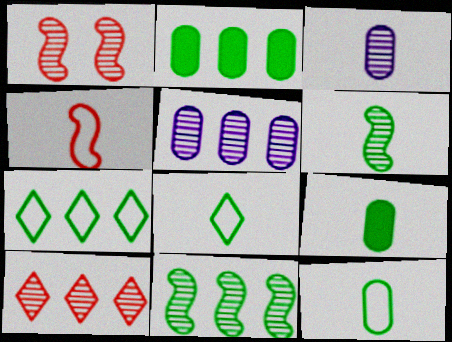[[2, 7, 11], 
[5, 10, 11], 
[6, 8, 9]]